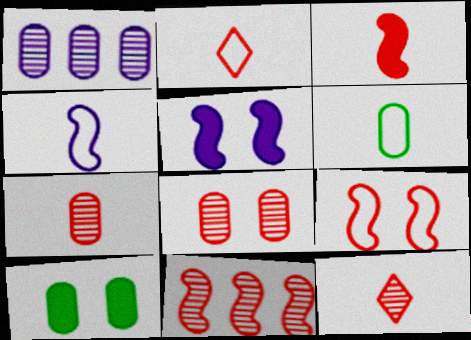[[2, 3, 7], 
[2, 4, 6], 
[3, 9, 11], 
[8, 11, 12]]